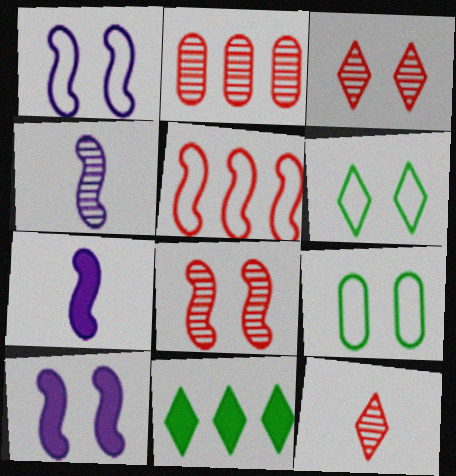[[2, 6, 7], 
[2, 8, 12], 
[3, 9, 10]]